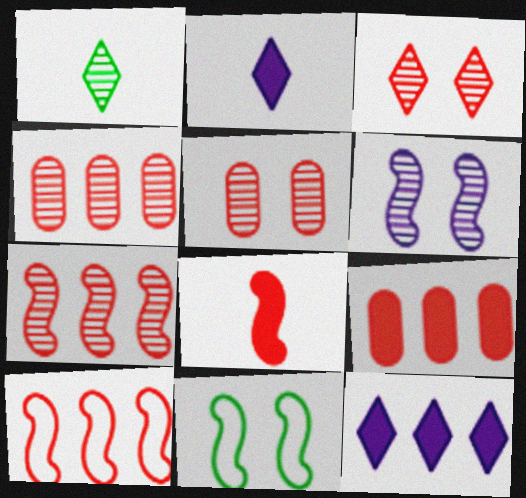[[1, 4, 6], 
[2, 4, 11]]